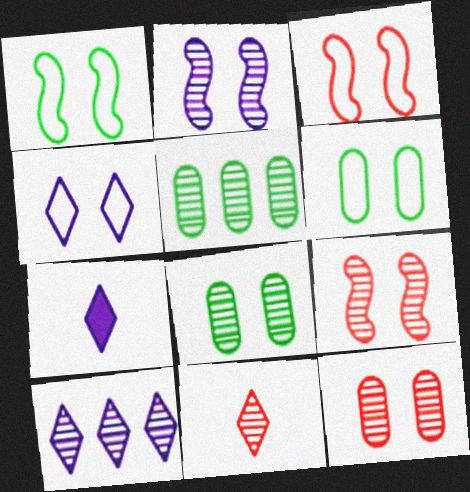[[2, 5, 11], 
[3, 4, 6], 
[3, 5, 7], 
[4, 7, 10]]